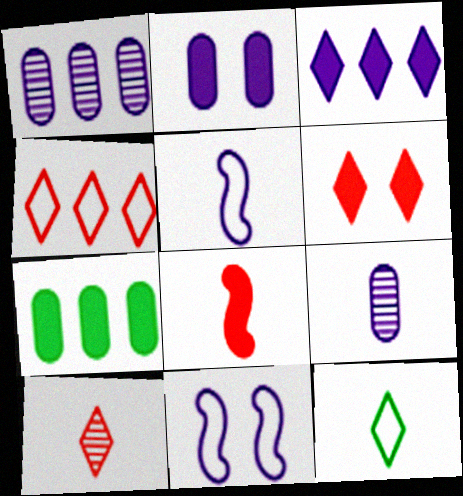[[3, 9, 11], 
[4, 6, 10], 
[7, 10, 11], 
[8, 9, 12]]